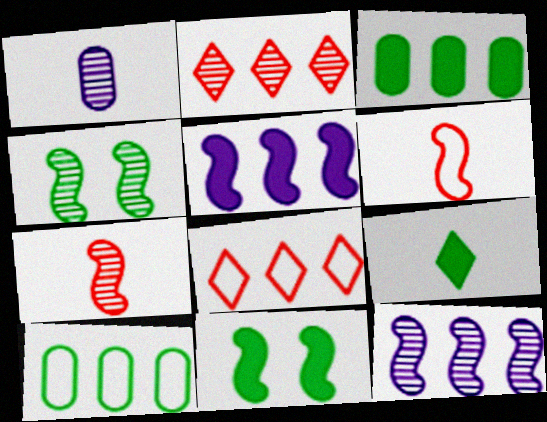[[1, 2, 4], 
[1, 6, 9], 
[1, 8, 11], 
[2, 5, 10], 
[3, 8, 12], 
[3, 9, 11], 
[4, 5, 6], 
[4, 7, 12], 
[4, 9, 10], 
[6, 11, 12]]